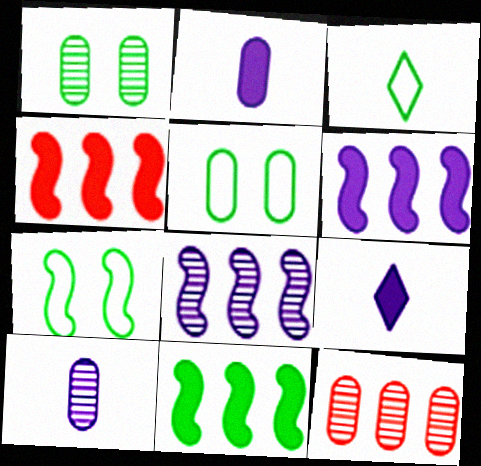[[1, 3, 11], 
[1, 10, 12], 
[2, 5, 12], 
[4, 6, 11], 
[7, 9, 12]]